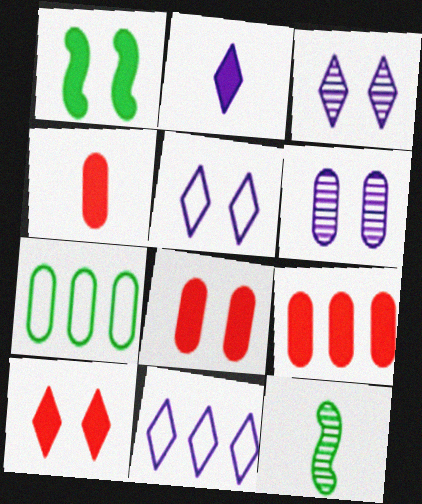[[1, 2, 9], 
[2, 3, 11], 
[4, 6, 7], 
[4, 8, 9], 
[5, 9, 12], 
[8, 11, 12]]